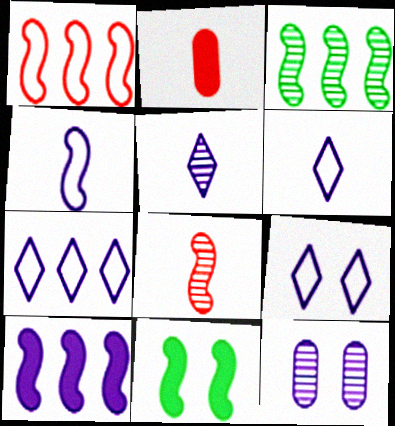[[1, 3, 10], 
[2, 3, 9], 
[6, 7, 9], 
[6, 10, 12]]